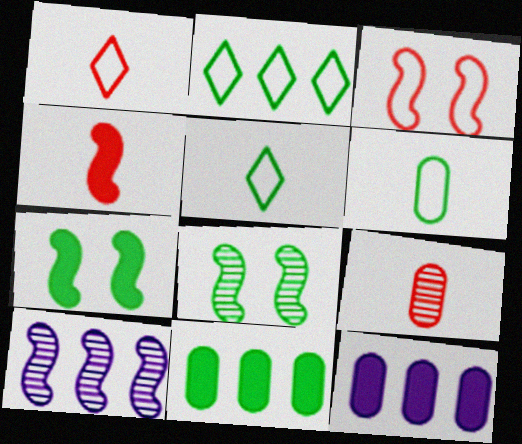[[1, 4, 9], 
[1, 8, 12], 
[5, 8, 11]]